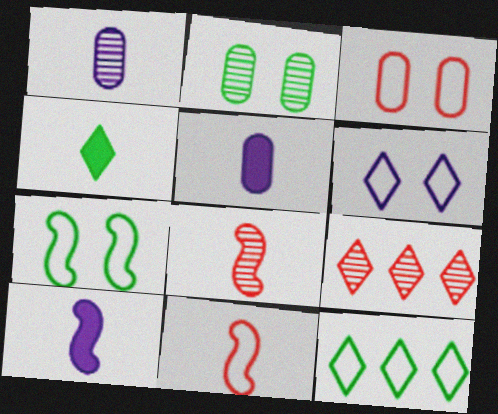[[1, 4, 11], 
[3, 6, 7], 
[4, 6, 9], 
[5, 7, 9]]